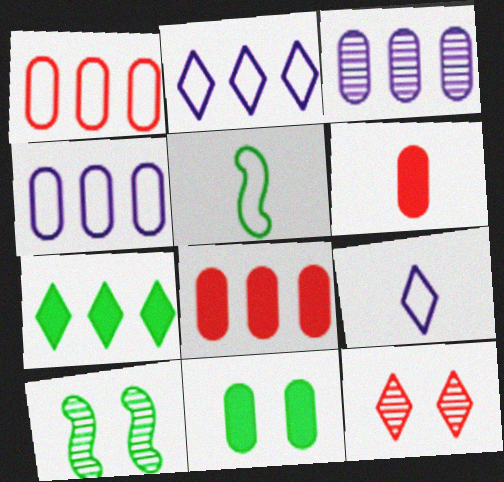[[2, 6, 10], 
[7, 9, 12], 
[8, 9, 10]]